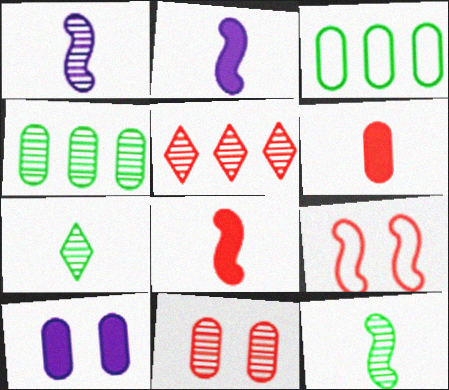[[5, 6, 9]]